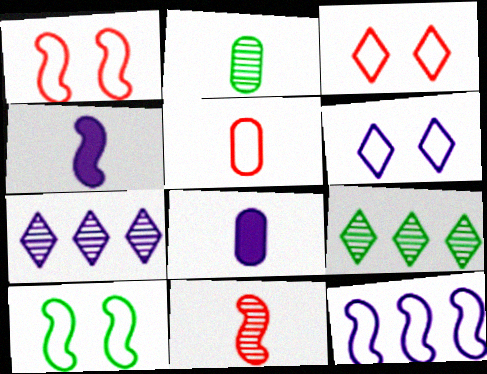[[1, 8, 9], 
[2, 5, 8]]